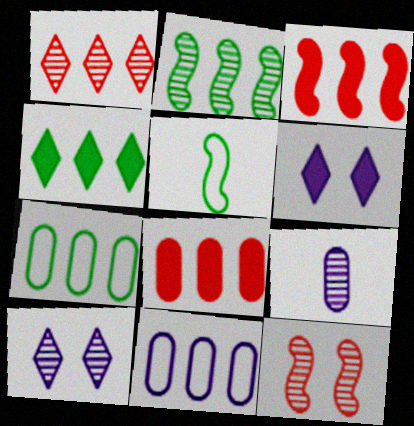[[2, 4, 7], 
[5, 8, 10]]